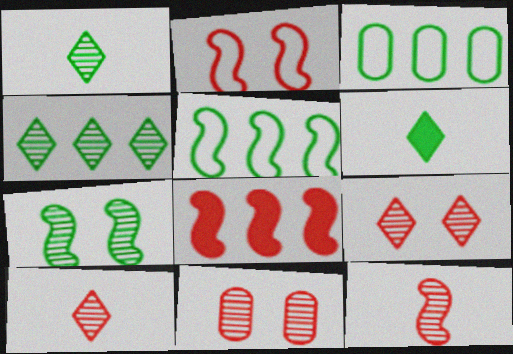[[2, 8, 12], 
[3, 6, 7]]